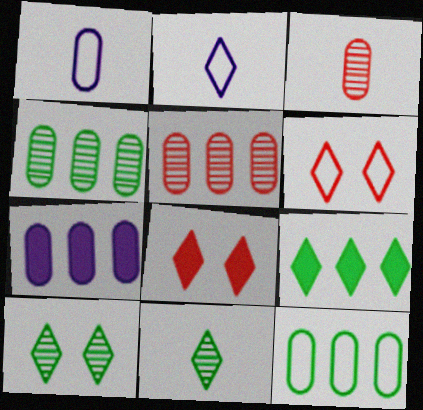[[5, 7, 12]]